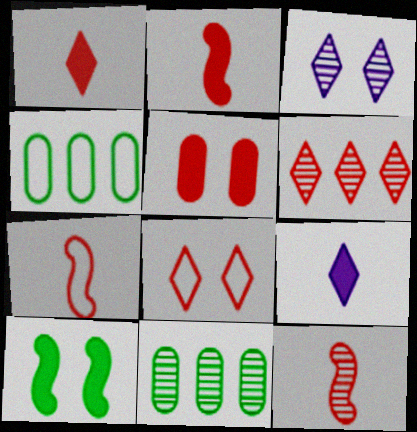[[1, 6, 8], 
[2, 3, 4], 
[2, 7, 12], 
[3, 11, 12], 
[5, 6, 7]]